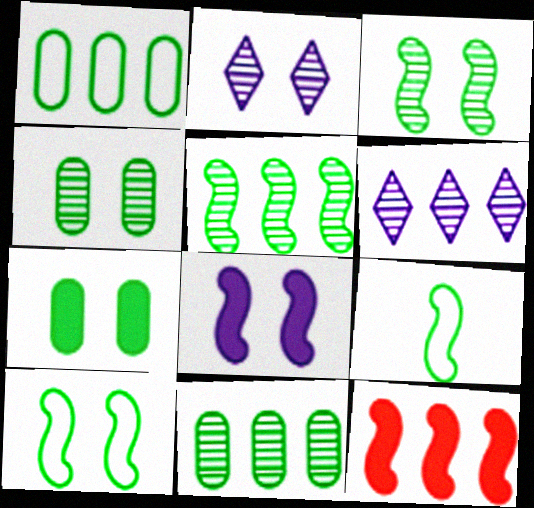[[1, 6, 12]]